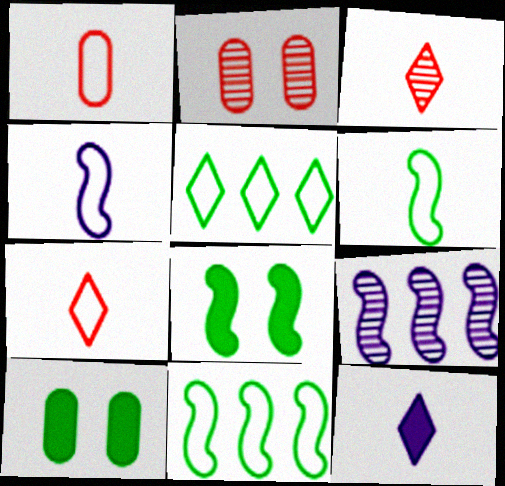[[2, 11, 12], 
[7, 9, 10]]